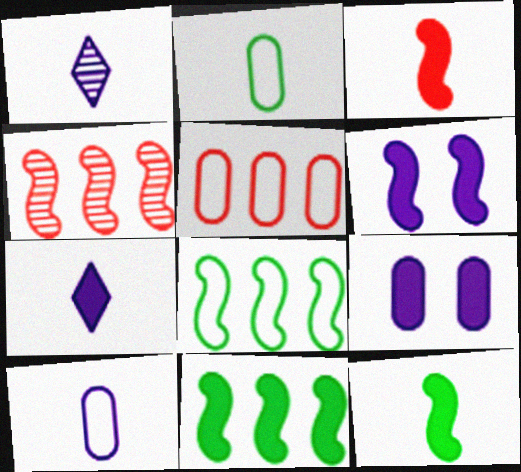[[1, 2, 3], 
[3, 6, 11]]